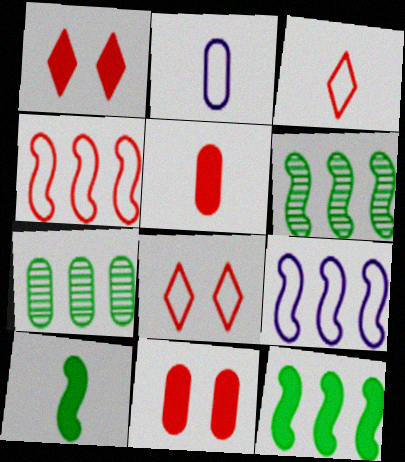[[1, 2, 6], 
[2, 7, 11]]